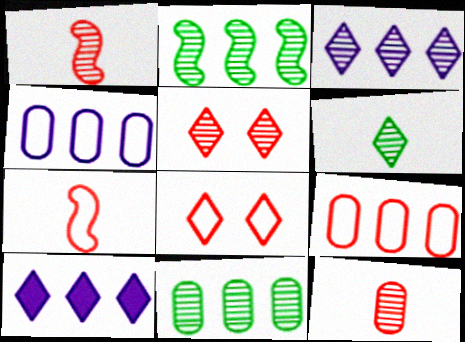[[2, 9, 10], 
[3, 5, 6], 
[6, 8, 10], 
[7, 8, 9]]